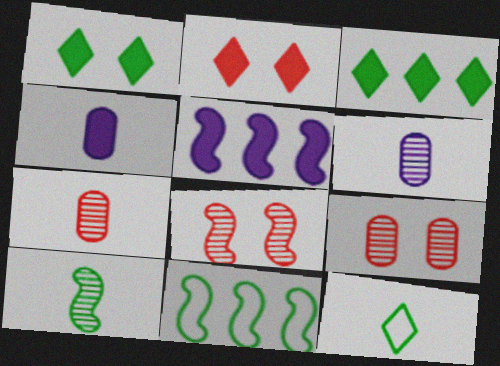[[2, 6, 11], 
[5, 9, 12]]